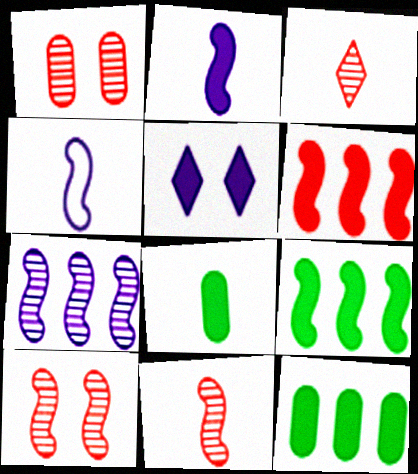[[3, 4, 8], 
[4, 9, 10], 
[5, 6, 8]]